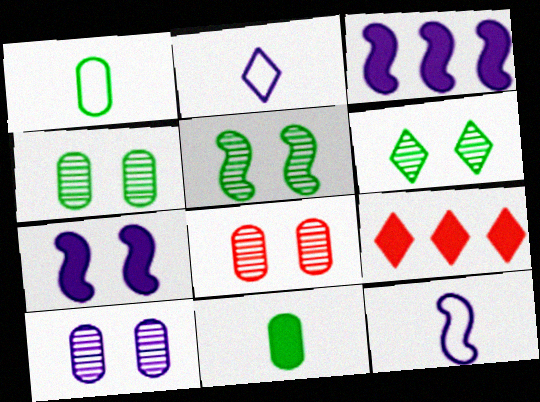[[2, 3, 10], 
[2, 6, 9], 
[4, 5, 6], 
[4, 8, 10], 
[4, 9, 12], 
[7, 9, 11]]